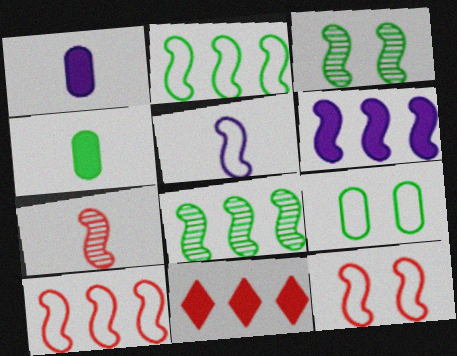[[2, 5, 12], 
[6, 8, 10]]